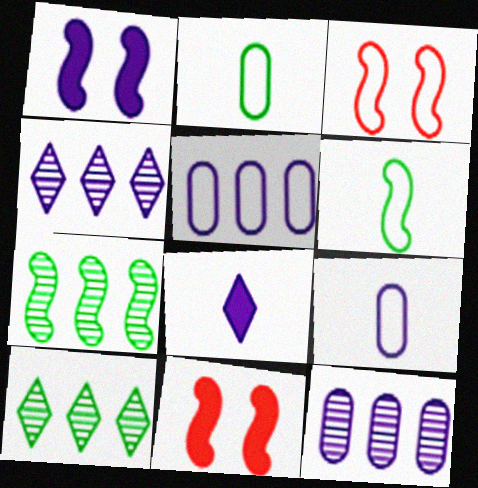[[1, 4, 9], 
[2, 4, 11], 
[9, 10, 11]]